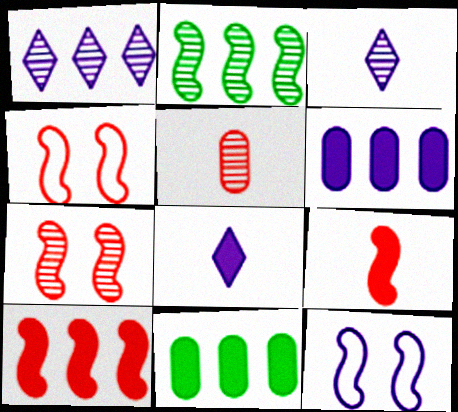[[2, 9, 12], 
[3, 4, 11], 
[3, 6, 12]]